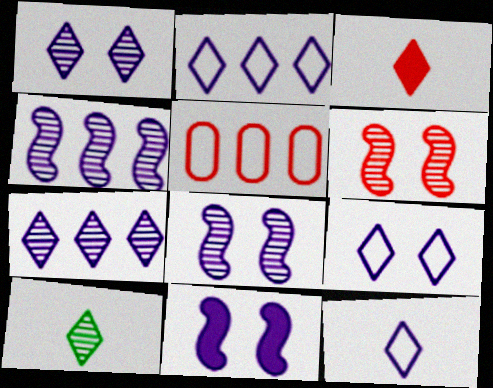[[2, 9, 12], 
[3, 5, 6], 
[3, 10, 12], 
[5, 10, 11]]